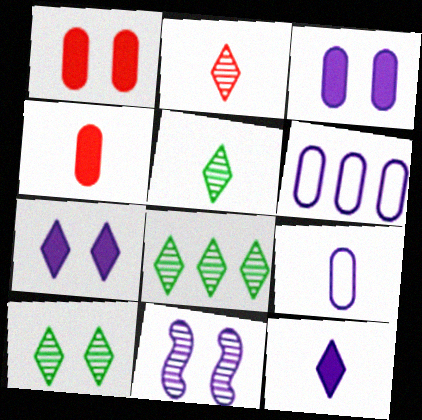[[5, 8, 10], 
[6, 11, 12]]